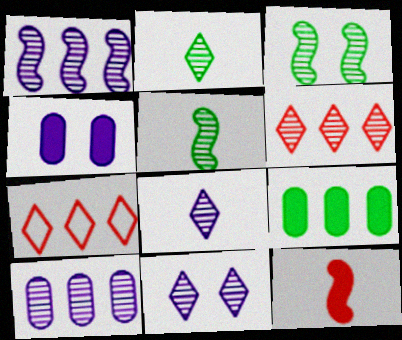[[1, 7, 9], 
[2, 6, 11], 
[4, 5, 7]]